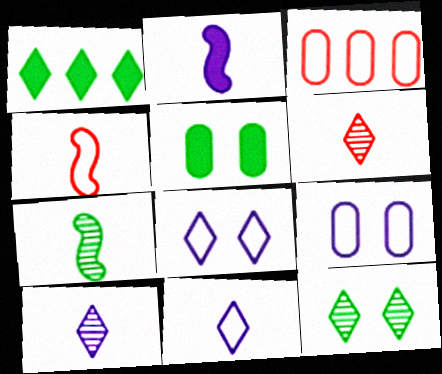[[1, 6, 8], 
[2, 3, 12], 
[2, 4, 7]]